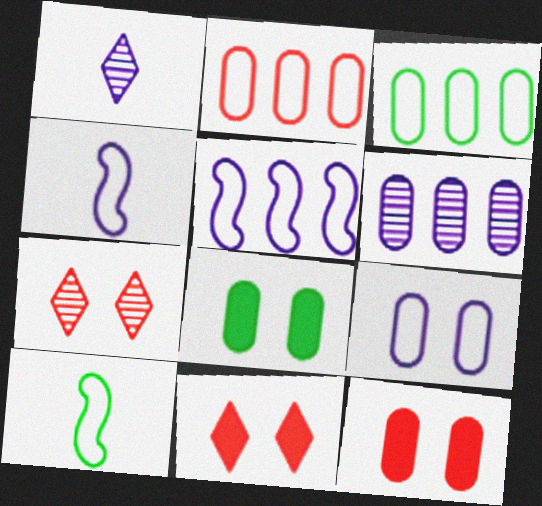[[6, 10, 11]]